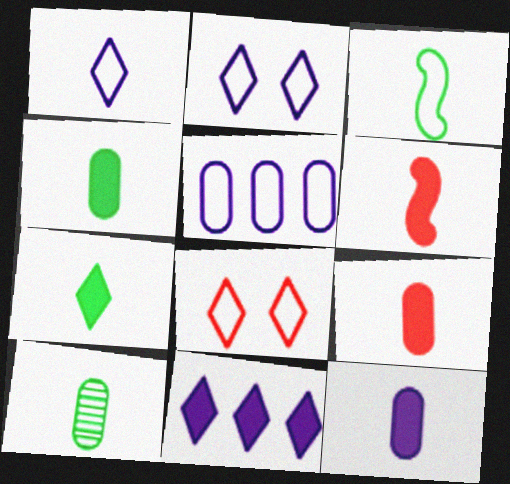[[1, 6, 10], 
[3, 5, 8], 
[3, 7, 10], 
[4, 9, 12], 
[6, 7, 12]]